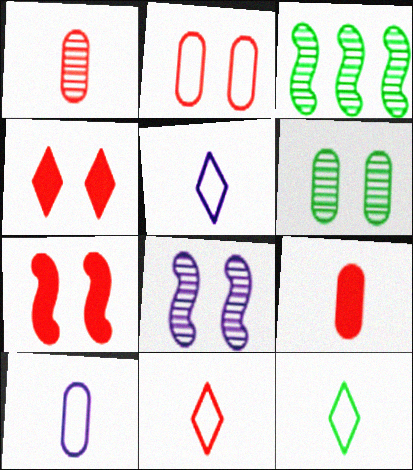[[3, 4, 10], 
[5, 11, 12]]